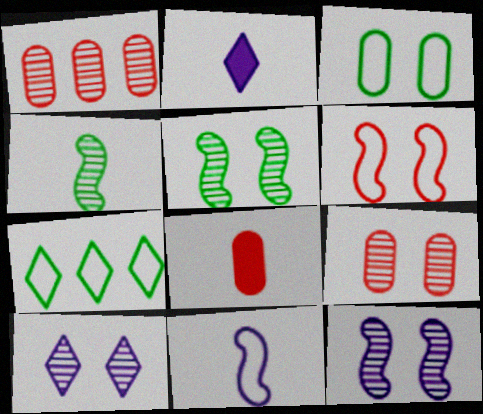[[1, 4, 10], 
[5, 9, 10], 
[7, 8, 12]]